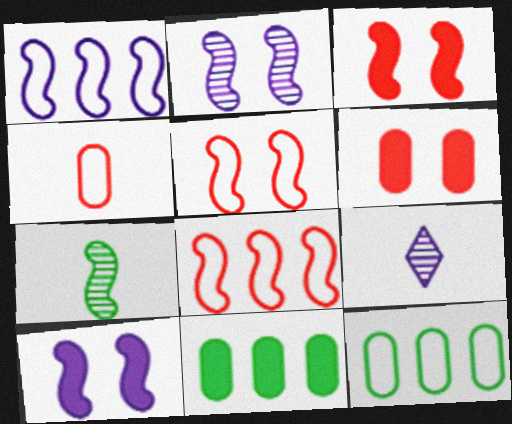[[1, 3, 7], 
[3, 9, 12], 
[5, 9, 11], 
[7, 8, 10]]